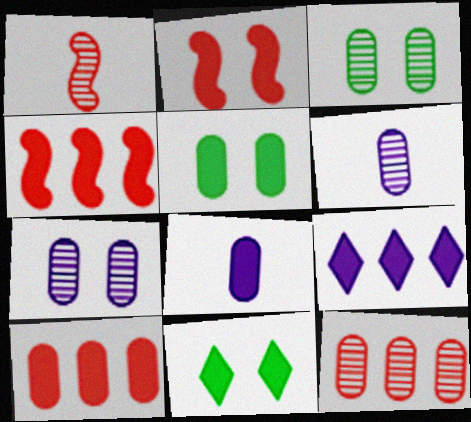[[3, 6, 12], 
[4, 8, 11], 
[5, 8, 10]]